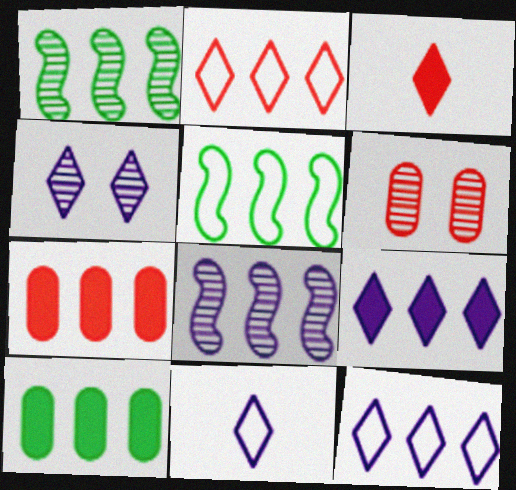[[1, 7, 12], 
[2, 8, 10], 
[4, 9, 11]]